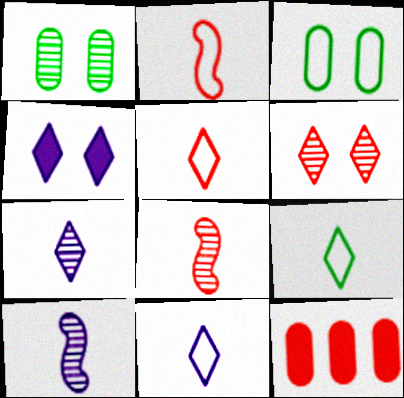[[2, 6, 12], 
[5, 9, 11]]